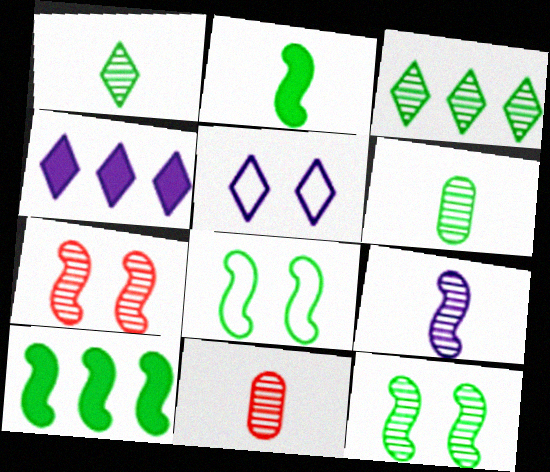[[1, 9, 11], 
[3, 6, 12], 
[4, 8, 11], 
[5, 10, 11]]